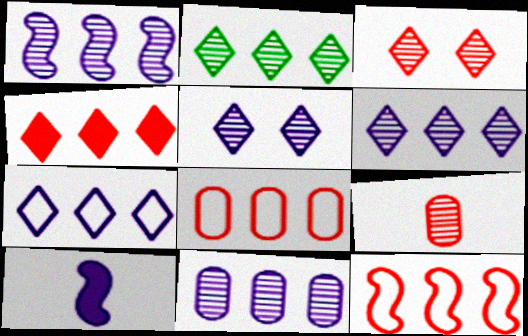[[1, 6, 11], 
[2, 4, 7]]